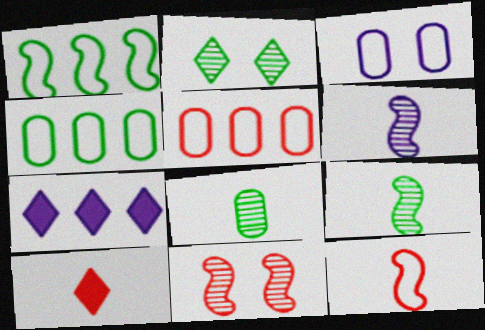[[3, 6, 7], 
[5, 10, 11]]